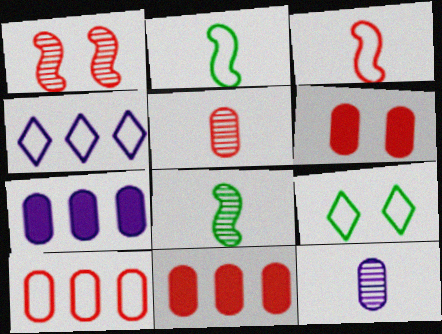[[4, 6, 8], 
[5, 6, 10]]